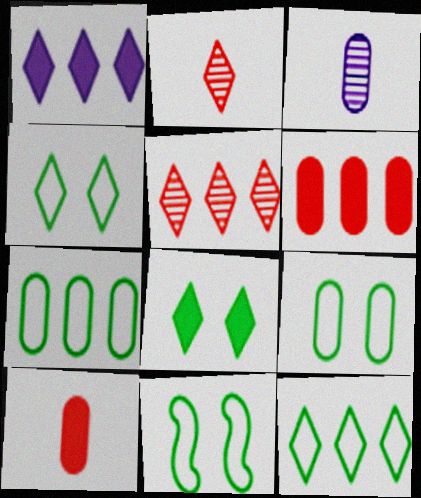[[1, 2, 4], 
[1, 5, 12], 
[3, 6, 9], 
[4, 9, 11]]